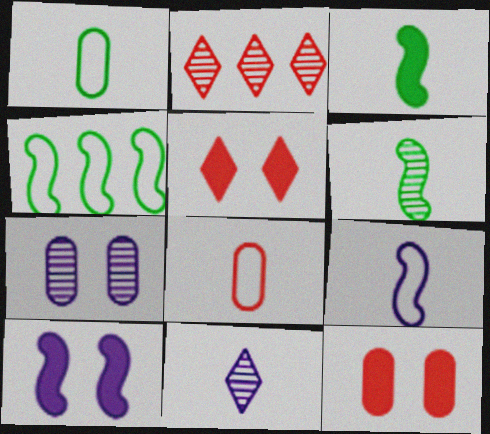[[1, 2, 10], 
[2, 6, 7], 
[3, 8, 11], 
[4, 11, 12]]